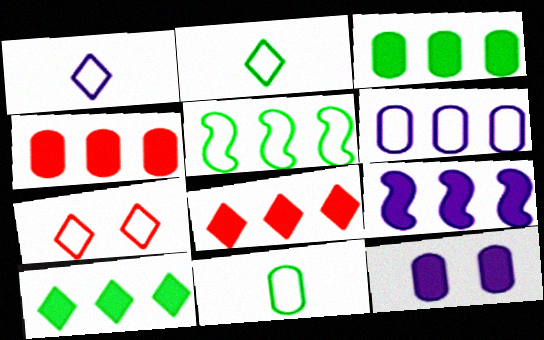[[3, 8, 9], 
[4, 9, 10]]